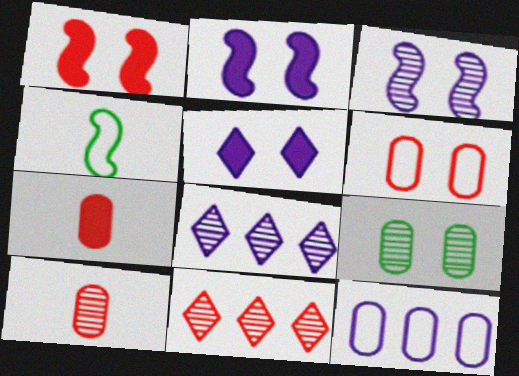[[7, 9, 12]]